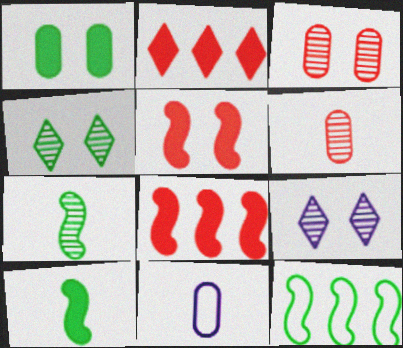[[4, 8, 11]]